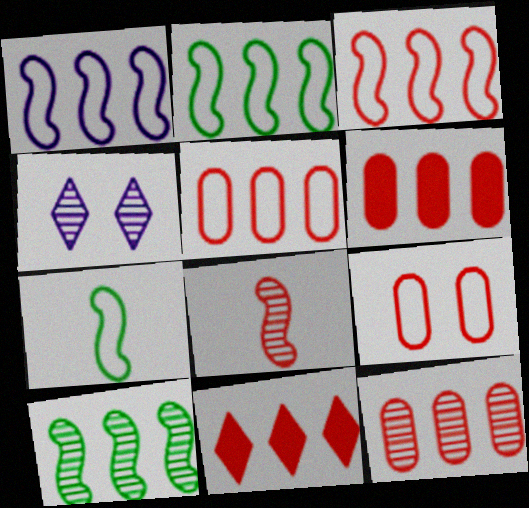[[1, 2, 3], 
[3, 11, 12], 
[4, 6, 7], 
[5, 6, 12], 
[8, 9, 11]]